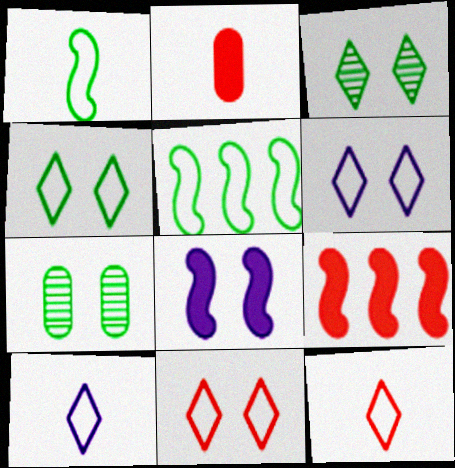[[4, 6, 11], 
[7, 8, 11], 
[7, 9, 10]]